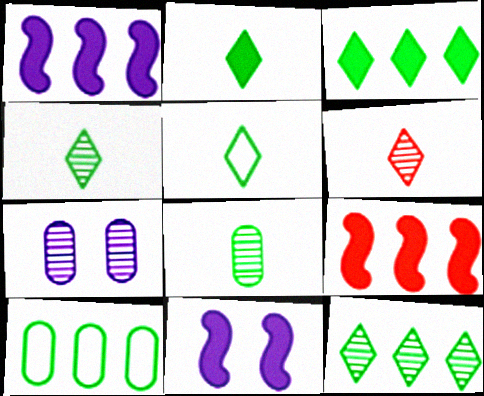[[2, 4, 5], 
[5, 7, 9], 
[6, 10, 11]]